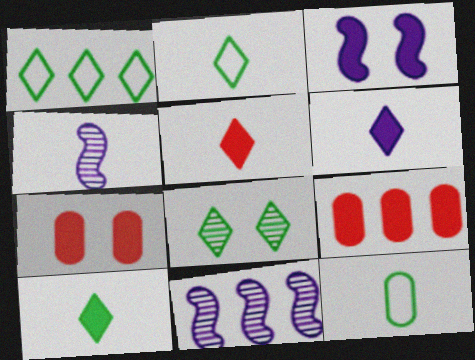[[1, 4, 7], 
[1, 8, 10], 
[1, 9, 11], 
[2, 7, 11], 
[3, 9, 10], 
[4, 5, 12], 
[5, 6, 10]]